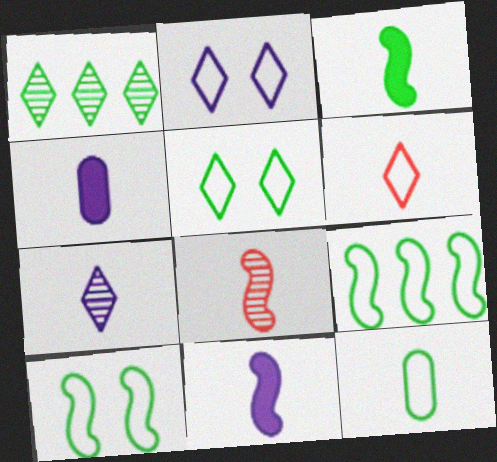[[5, 9, 12]]